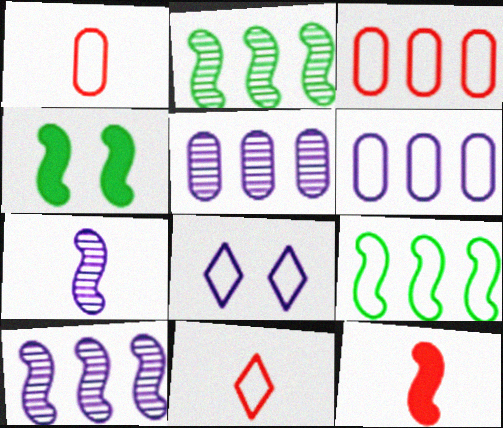[[1, 8, 9], 
[4, 5, 11]]